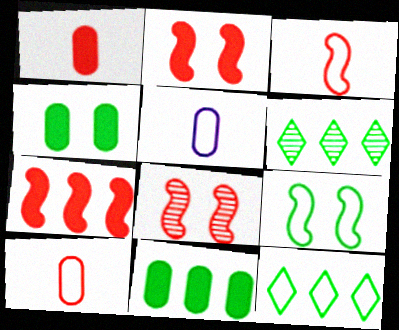[[2, 5, 6], 
[3, 7, 8]]